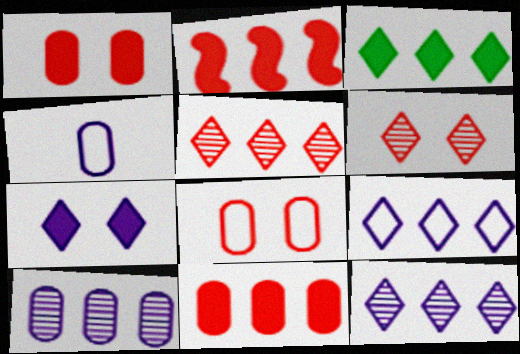[[3, 5, 9]]